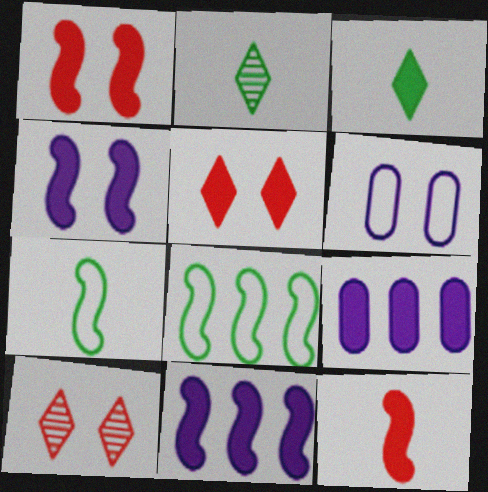[[1, 3, 9], 
[7, 9, 10]]